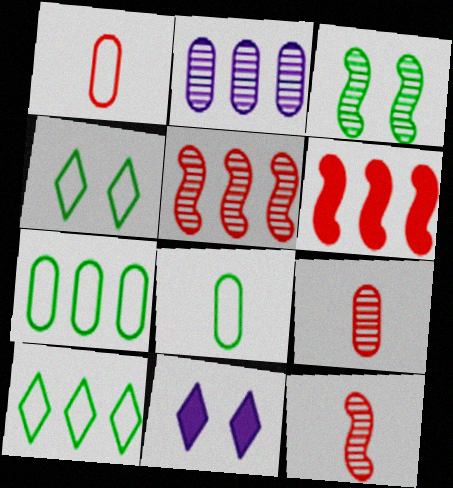[[2, 6, 10], 
[5, 8, 11], 
[7, 11, 12]]